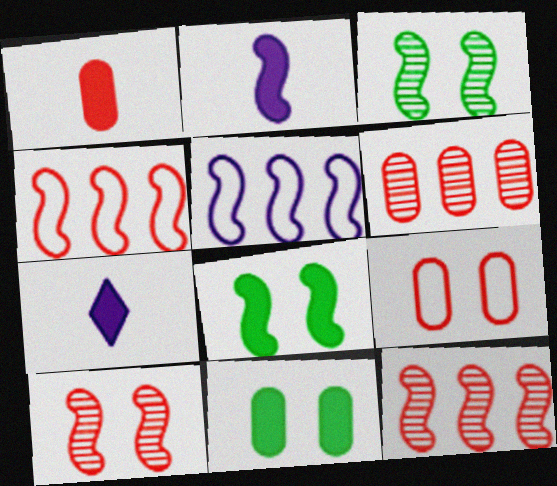[[1, 6, 9], 
[2, 3, 4]]